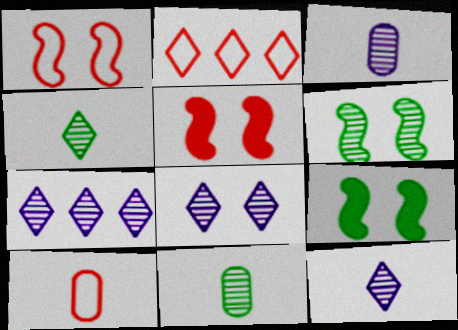[[1, 2, 10], 
[2, 3, 9], 
[7, 8, 12], 
[7, 9, 10]]